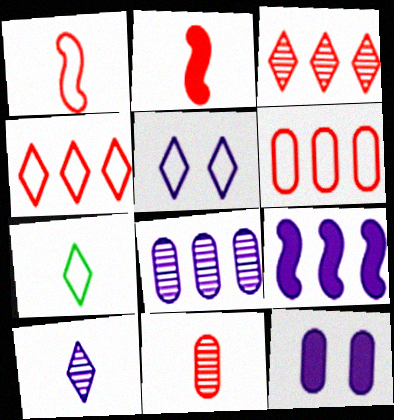[[4, 5, 7]]